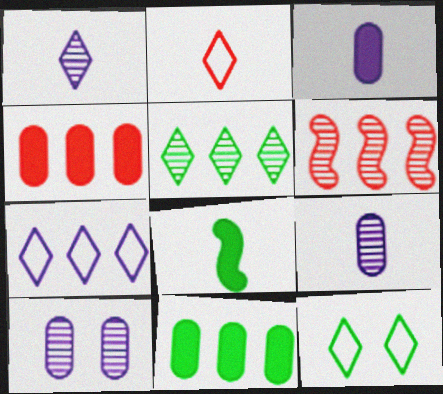[[2, 7, 12], 
[2, 8, 9], 
[3, 6, 12], 
[6, 7, 11]]